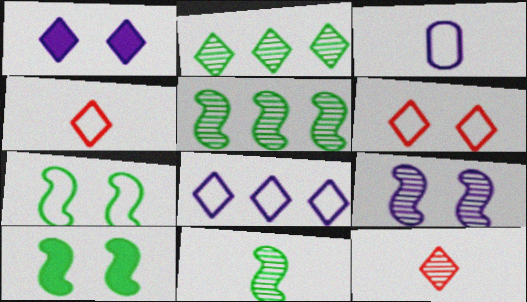[[1, 2, 4]]